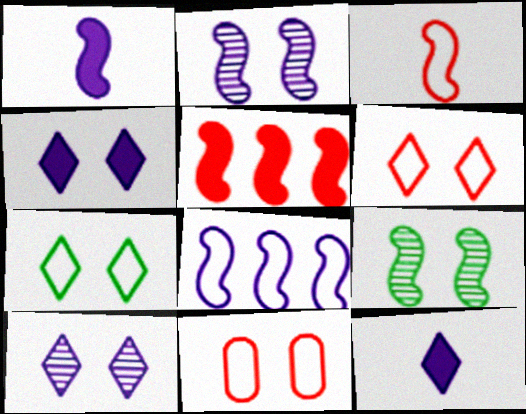[[1, 2, 8], 
[4, 9, 11]]